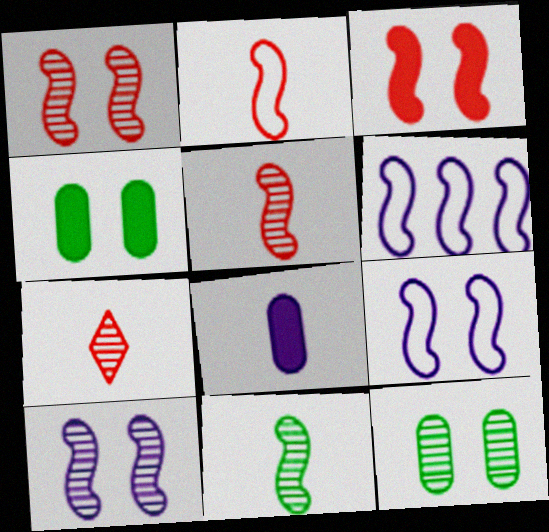[[3, 6, 11], 
[4, 6, 7]]